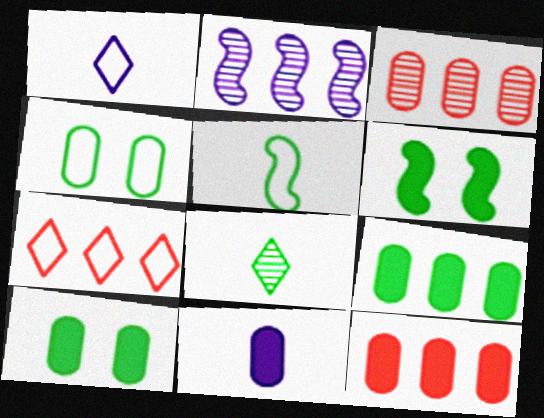[[1, 3, 6], 
[2, 7, 9], 
[3, 4, 11], 
[10, 11, 12]]